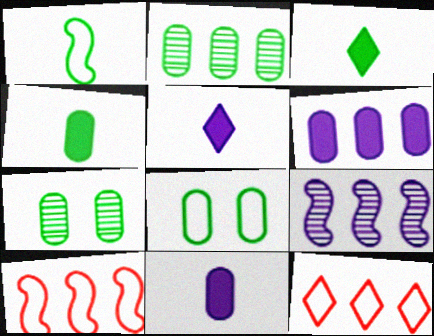[[2, 4, 8], 
[5, 7, 10]]